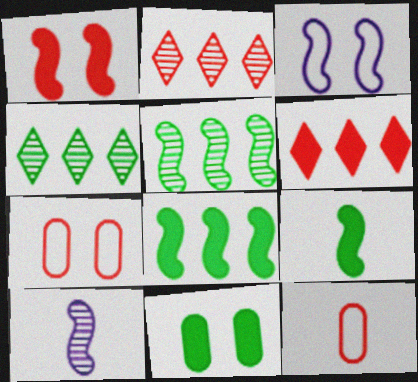[[1, 2, 12]]